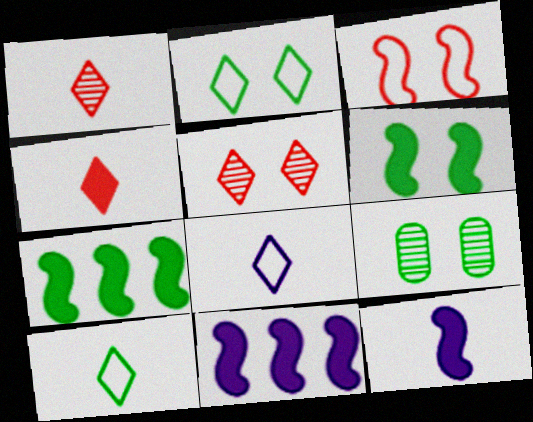[[2, 6, 9], 
[7, 9, 10]]